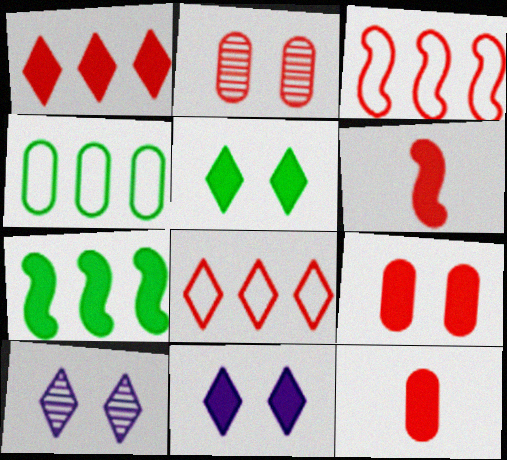[[1, 6, 9], 
[2, 6, 8], 
[4, 6, 10], 
[7, 11, 12]]